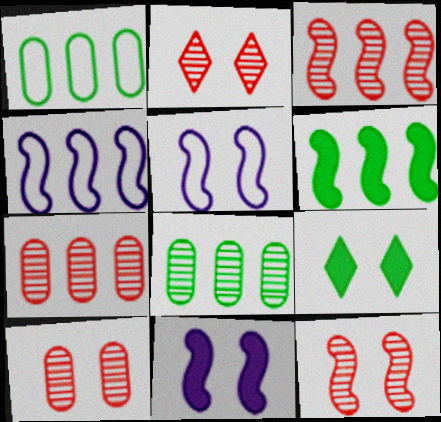[[2, 10, 12], 
[3, 4, 6], 
[5, 9, 10]]